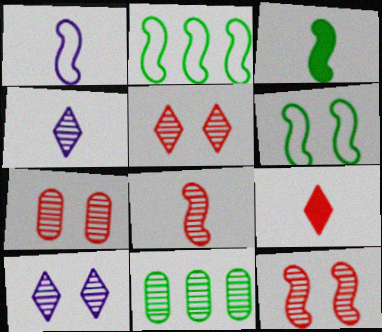[[1, 3, 8], 
[4, 11, 12], 
[5, 7, 12], 
[8, 10, 11]]